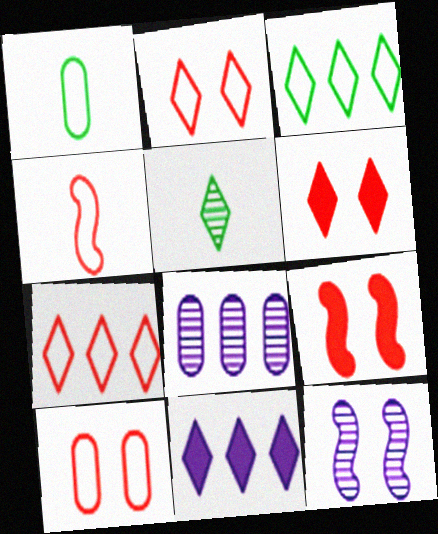[[2, 5, 11], 
[4, 7, 10]]